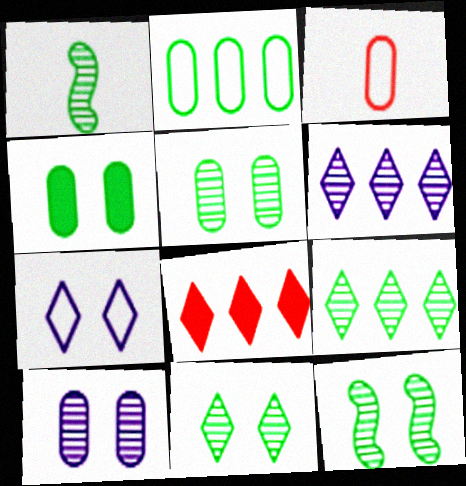[[1, 5, 9], 
[5, 11, 12]]